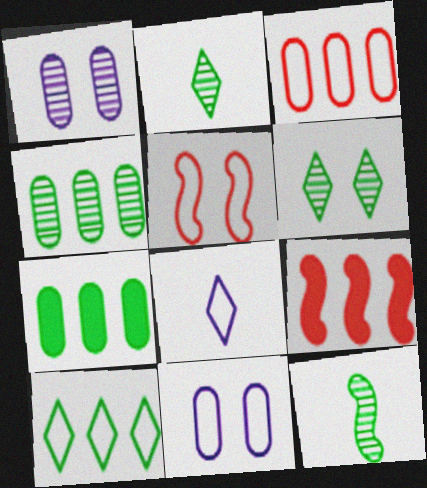[[2, 9, 11], 
[4, 6, 12]]